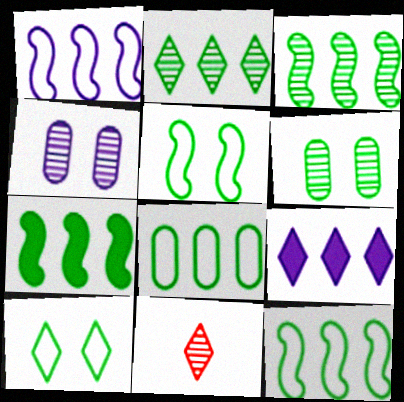[[2, 7, 8], 
[3, 4, 11], 
[3, 7, 12], 
[9, 10, 11]]